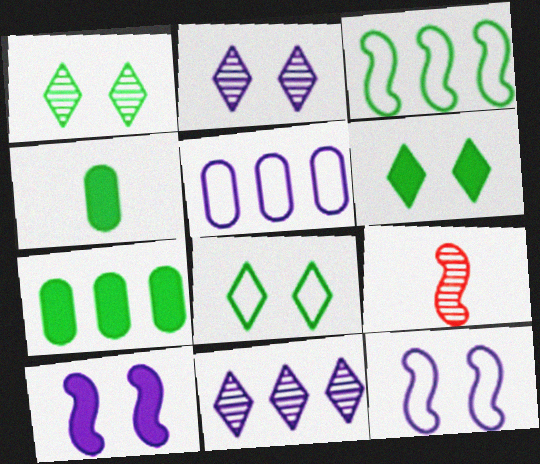[[1, 3, 4], 
[1, 6, 8], 
[3, 9, 10], 
[5, 6, 9]]